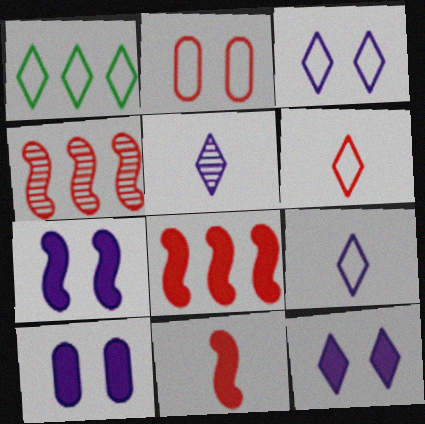[[1, 3, 6], 
[7, 10, 12]]